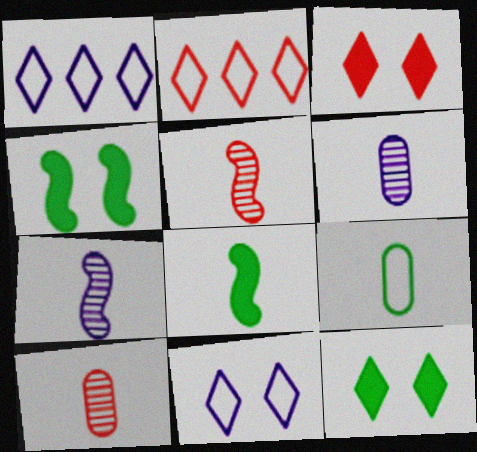[[1, 4, 10], 
[2, 4, 6]]